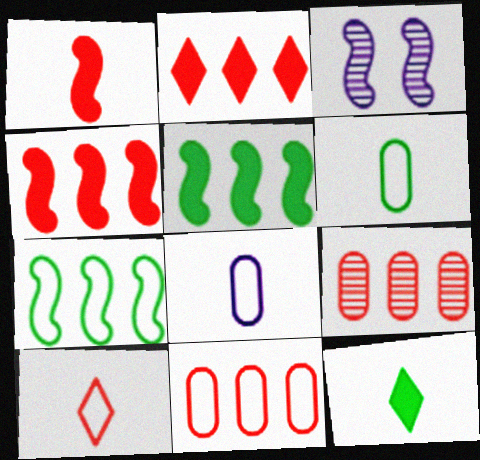[[1, 3, 7], 
[2, 3, 6], 
[3, 11, 12]]